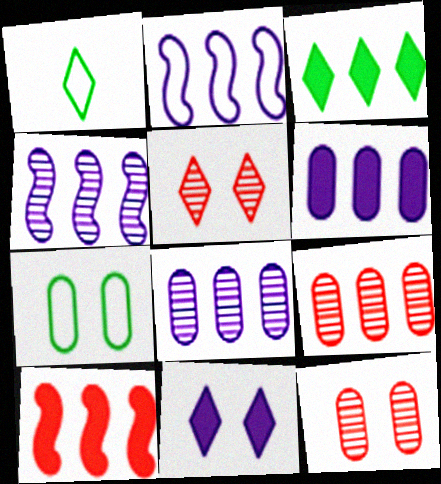[[2, 3, 9], 
[3, 6, 10]]